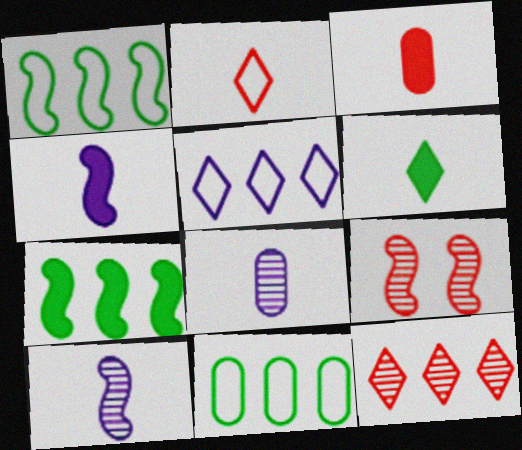[[1, 4, 9], 
[3, 4, 6]]